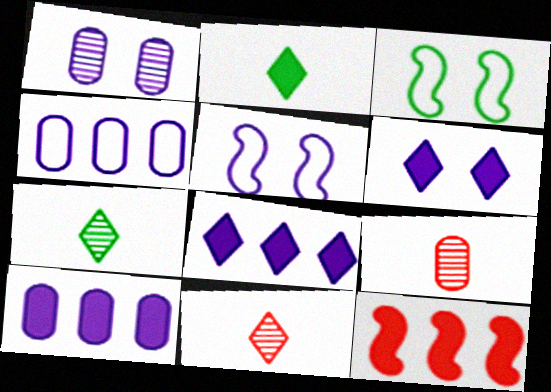[[1, 5, 6], 
[3, 8, 9], 
[3, 10, 11]]